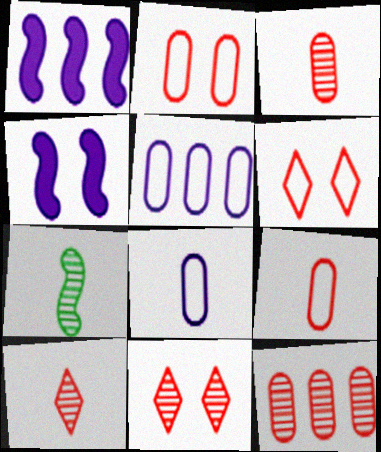[]